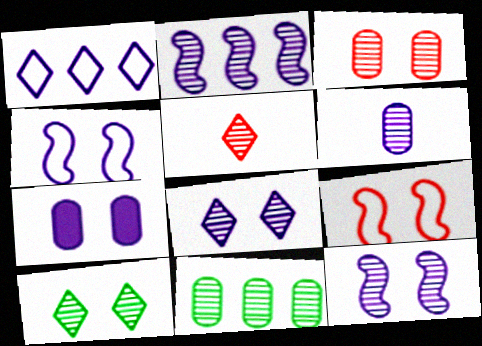[[2, 6, 8], 
[3, 6, 11], 
[3, 10, 12], 
[4, 7, 8], 
[5, 11, 12], 
[7, 9, 10]]